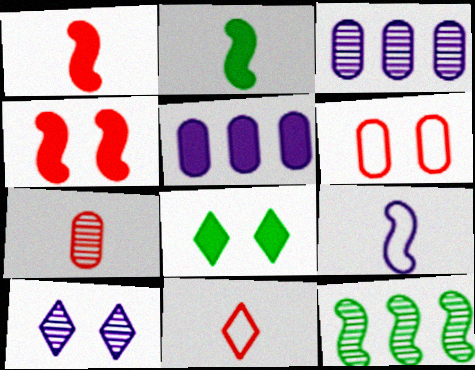[[1, 5, 8], 
[1, 7, 11], 
[4, 9, 12], 
[5, 9, 10], 
[7, 10, 12]]